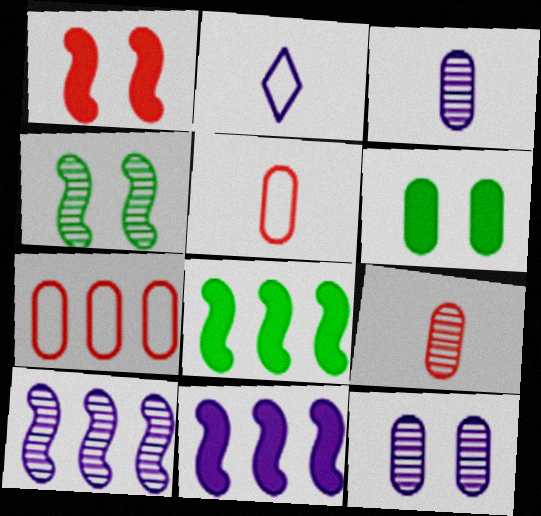[[2, 11, 12], 
[3, 6, 7]]